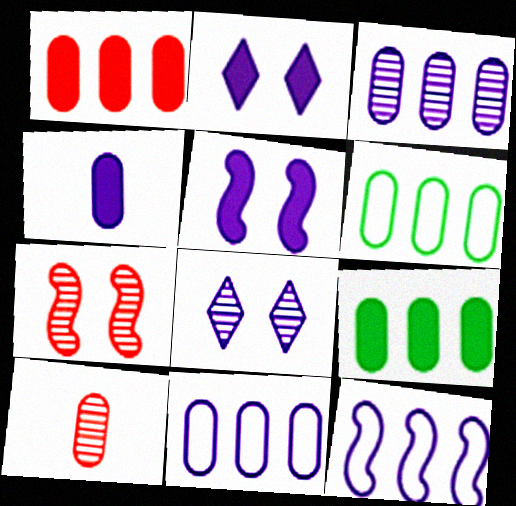[[1, 3, 6], 
[4, 8, 12]]